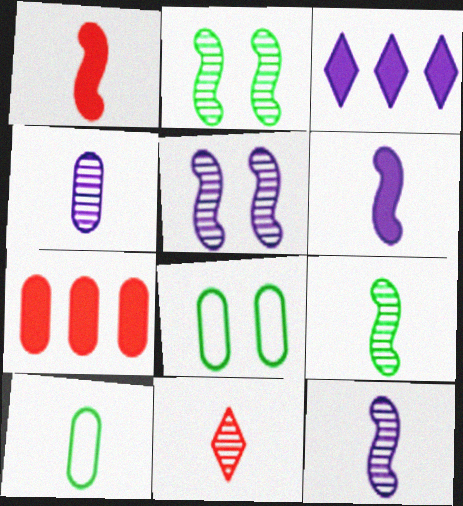[[4, 7, 8], 
[4, 9, 11], 
[6, 10, 11]]